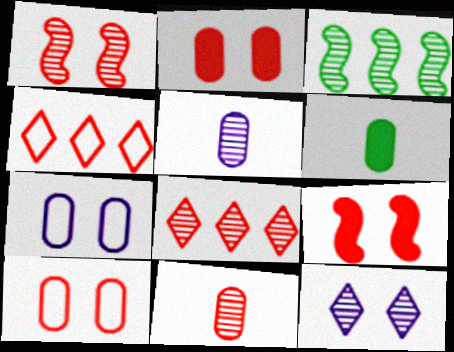[[1, 8, 11], 
[3, 11, 12], 
[4, 9, 11]]